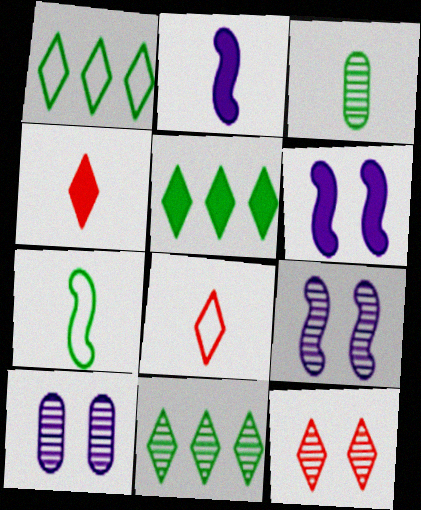[[1, 5, 11], 
[2, 3, 8]]